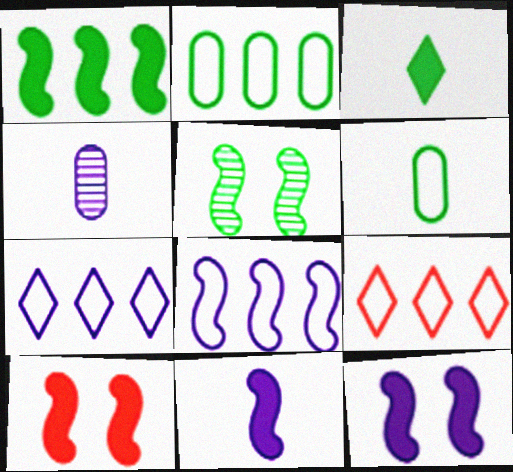[[1, 10, 11], 
[2, 3, 5], 
[2, 8, 9], 
[4, 7, 12]]